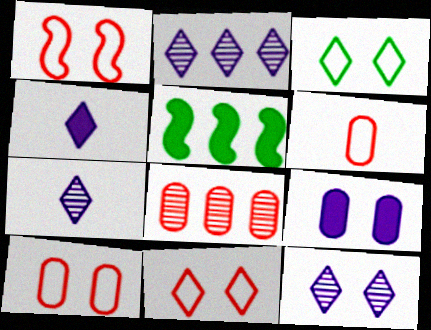[[1, 10, 11], 
[2, 7, 12], 
[5, 6, 12], 
[5, 7, 10]]